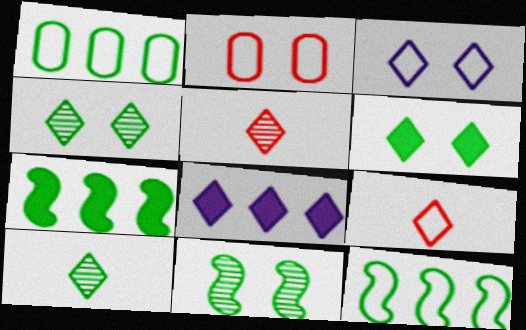[[4, 8, 9]]